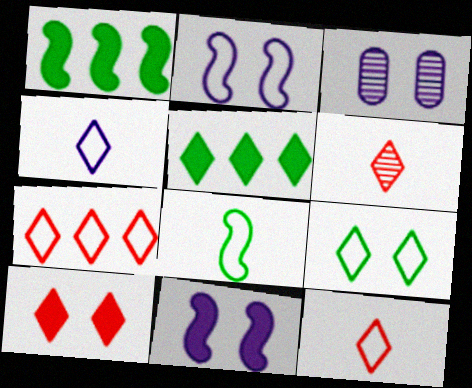[[1, 3, 12], 
[4, 7, 9], 
[6, 7, 10]]